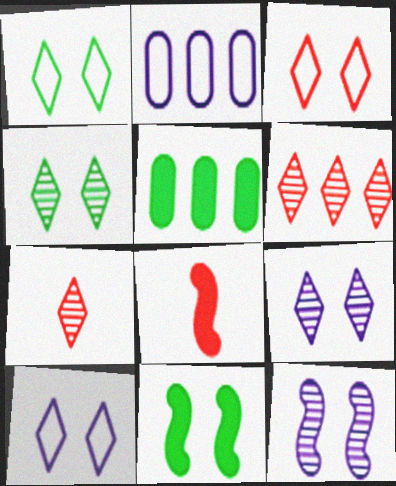[[1, 3, 10], 
[2, 4, 8], 
[2, 7, 11]]